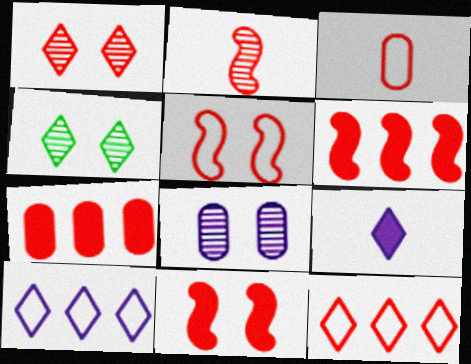[[1, 3, 6], 
[2, 5, 6], 
[3, 5, 12], 
[4, 9, 12]]